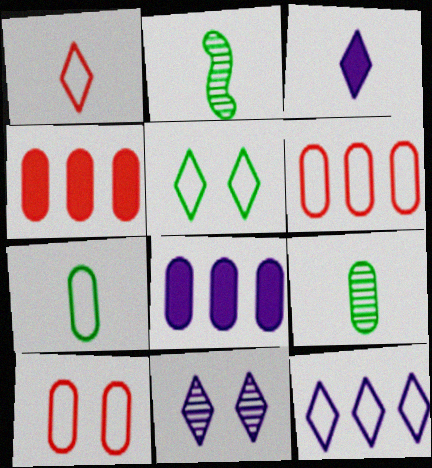[[1, 5, 12], 
[3, 11, 12], 
[8, 9, 10]]